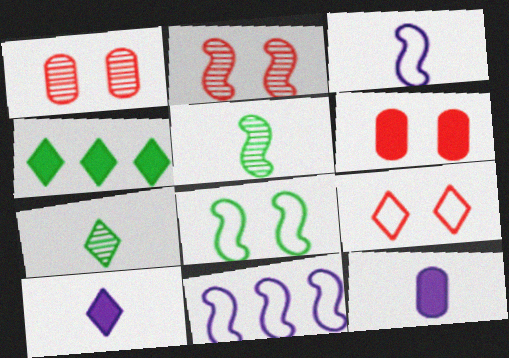[[1, 3, 4], 
[2, 6, 9], 
[6, 7, 11]]